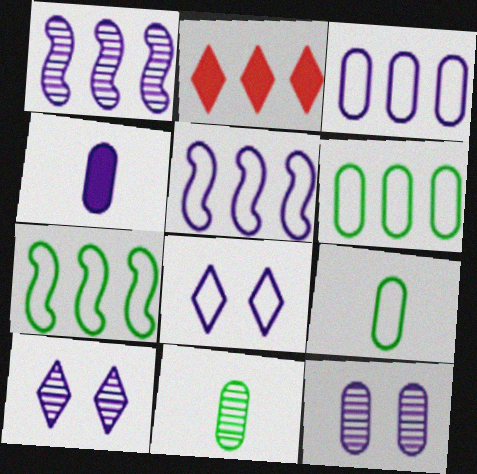[[1, 2, 6], 
[1, 4, 8], 
[3, 4, 12], 
[4, 5, 10]]